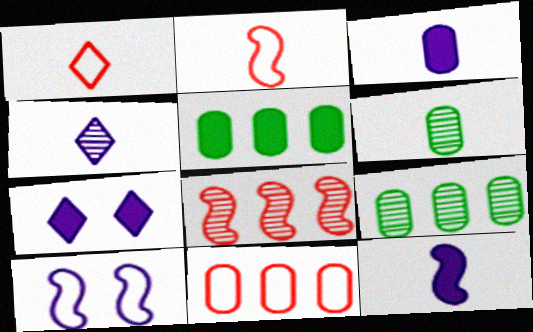[[1, 6, 12], 
[2, 7, 9]]